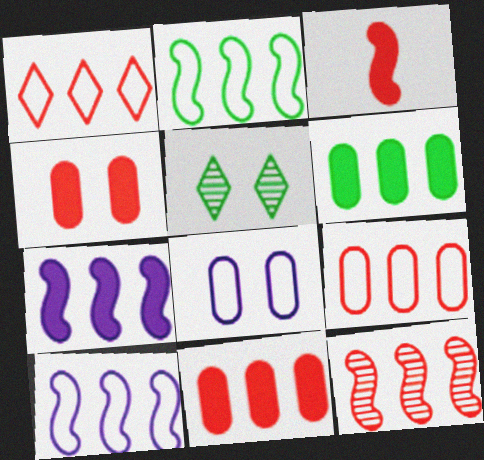[[1, 11, 12], 
[2, 7, 12]]